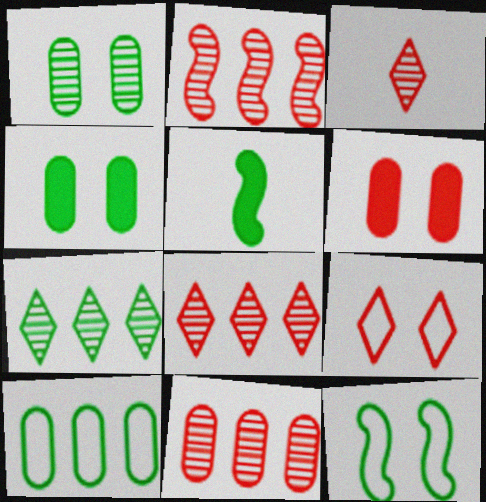[[2, 8, 11]]